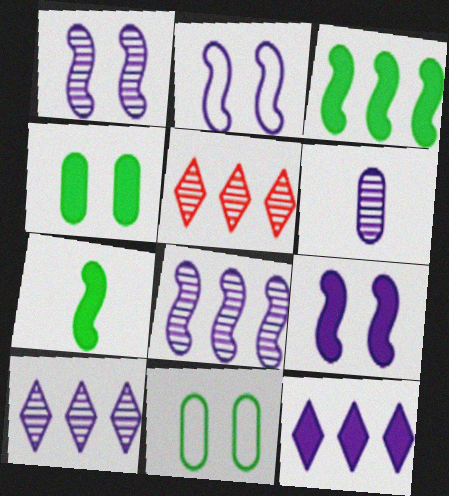[[1, 2, 9], 
[1, 6, 10], 
[2, 6, 12]]